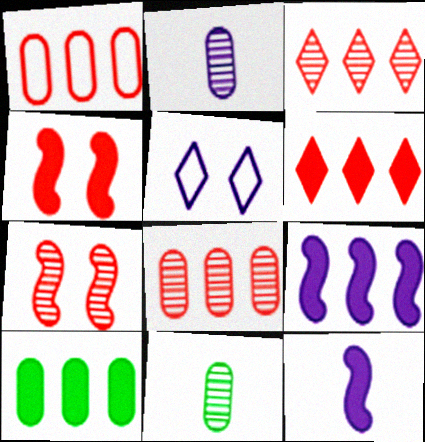[[2, 5, 9], 
[6, 9, 10]]